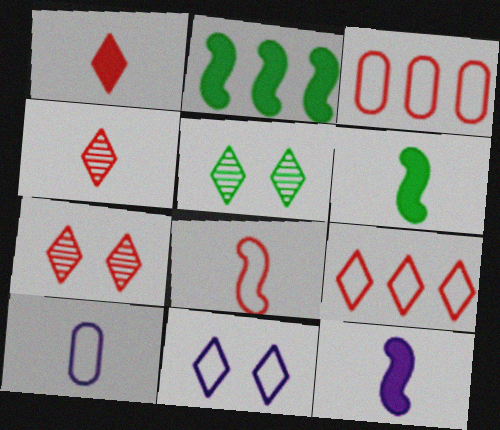[[1, 7, 9], 
[2, 7, 10], 
[3, 5, 12], 
[4, 6, 10]]